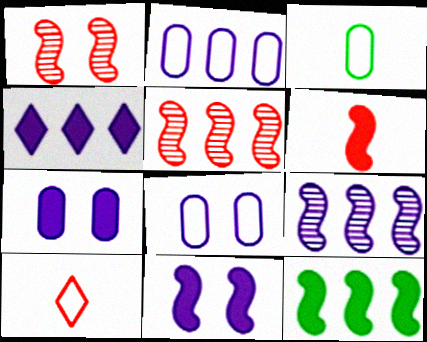[[1, 3, 4], 
[2, 4, 9], 
[6, 11, 12]]